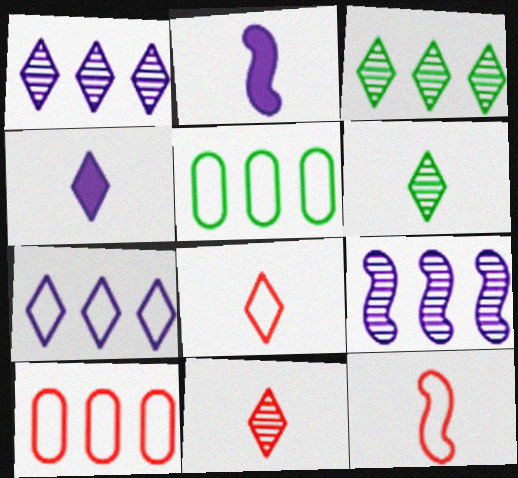[[4, 6, 8]]